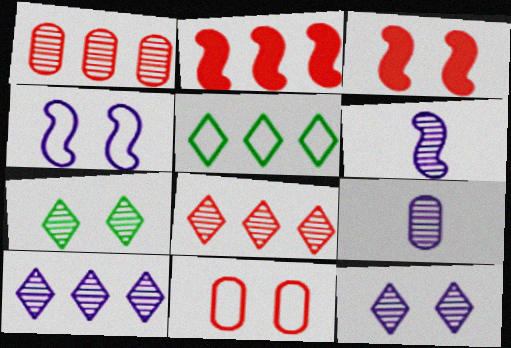[[1, 6, 7], 
[3, 5, 9]]